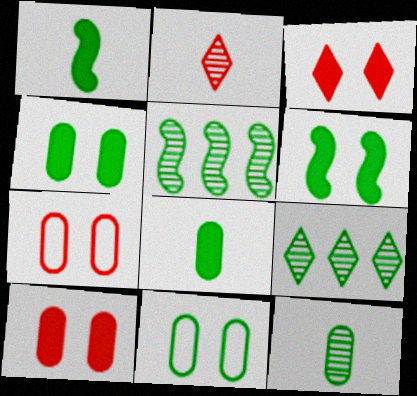[[1, 9, 11]]